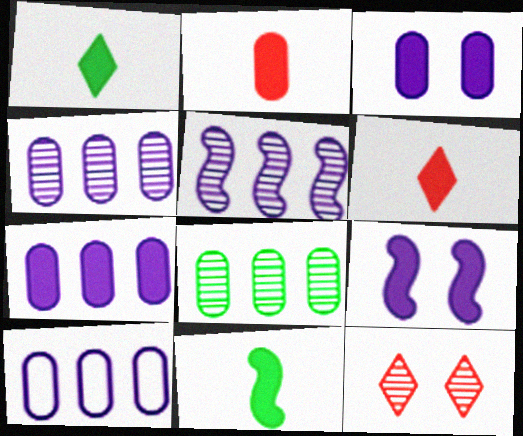[[4, 7, 10], 
[10, 11, 12]]